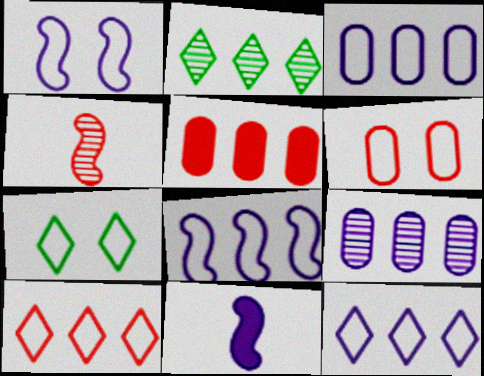[[1, 6, 7], 
[2, 5, 8], 
[2, 6, 11], 
[3, 8, 12]]